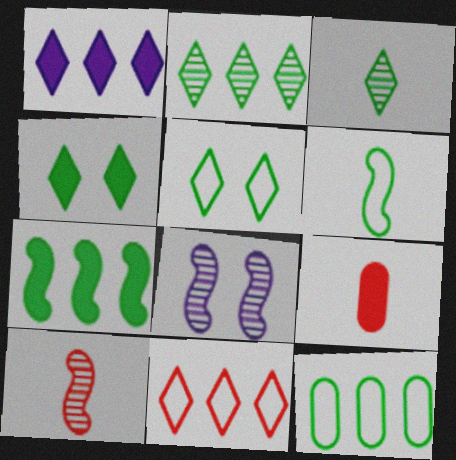[[1, 2, 11], 
[2, 7, 12], 
[5, 6, 12]]